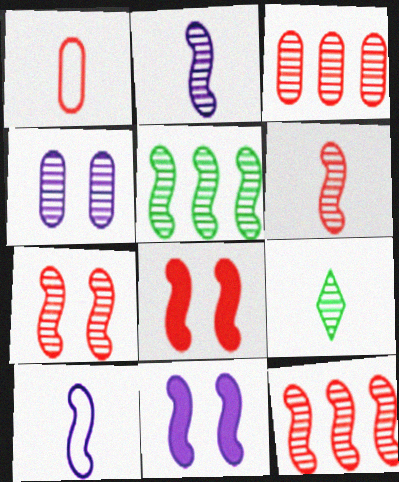[[2, 5, 7], 
[4, 9, 12], 
[5, 8, 10], 
[6, 7, 12]]